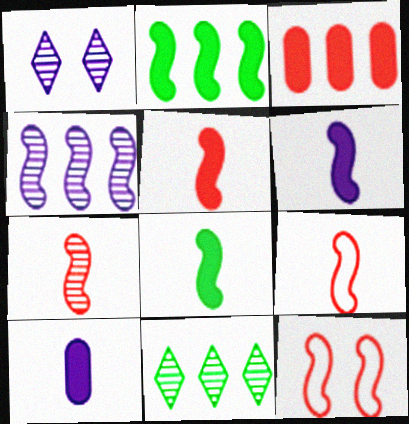[[4, 8, 12], 
[5, 6, 8], 
[5, 7, 9], 
[10, 11, 12]]